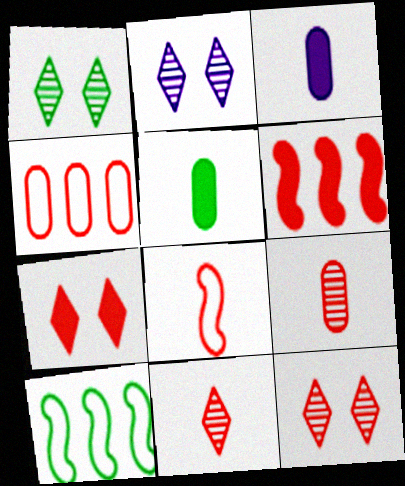[[1, 2, 12], 
[1, 5, 10], 
[3, 10, 12]]